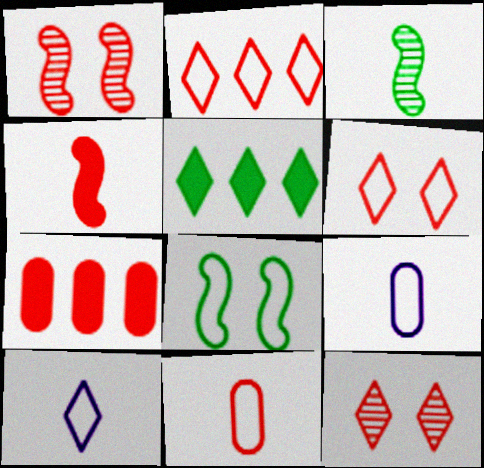[[1, 5, 9], 
[2, 8, 9], 
[5, 10, 12]]